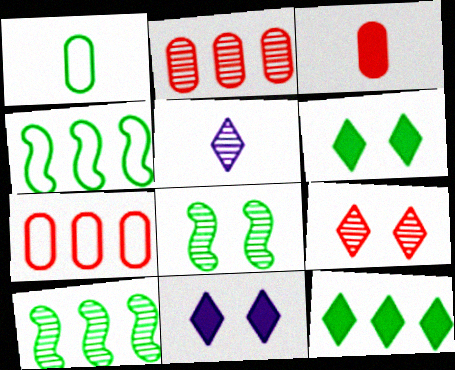[[1, 6, 10], 
[1, 8, 12], 
[2, 5, 8]]